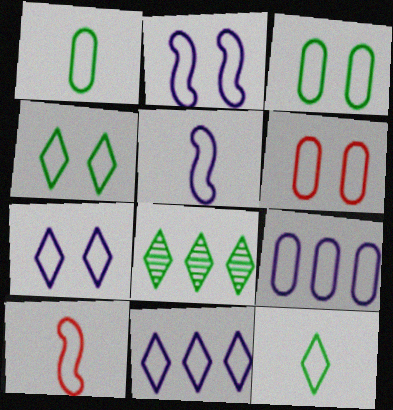[[1, 6, 9], 
[2, 4, 6], 
[3, 10, 11], 
[4, 9, 10], 
[5, 7, 9]]